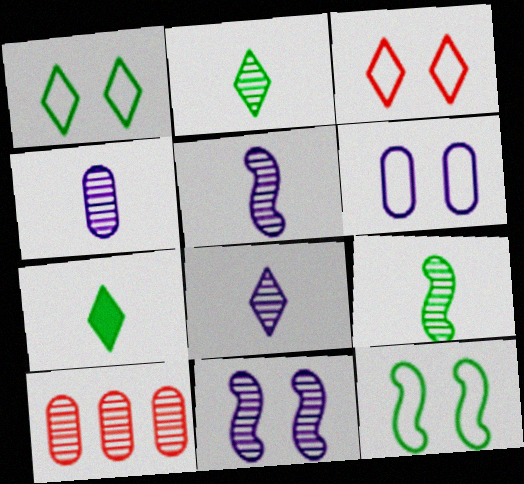[[2, 10, 11], 
[3, 6, 12], 
[4, 5, 8]]